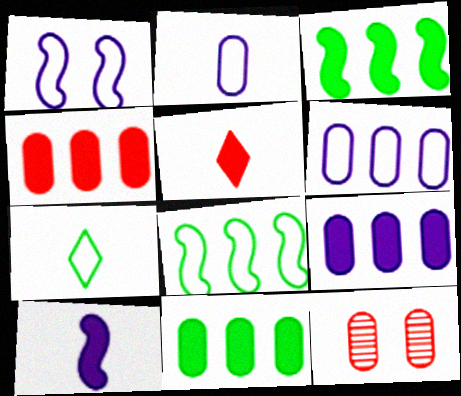[[2, 11, 12], 
[4, 9, 11]]